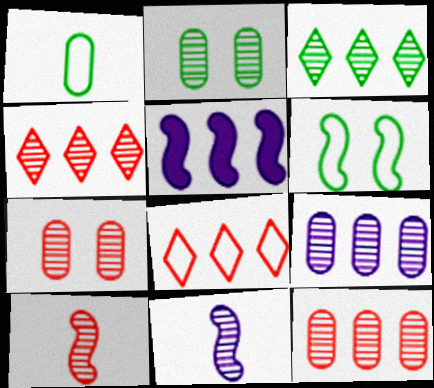[[2, 4, 11], 
[3, 7, 11], 
[4, 7, 10], 
[5, 6, 10]]